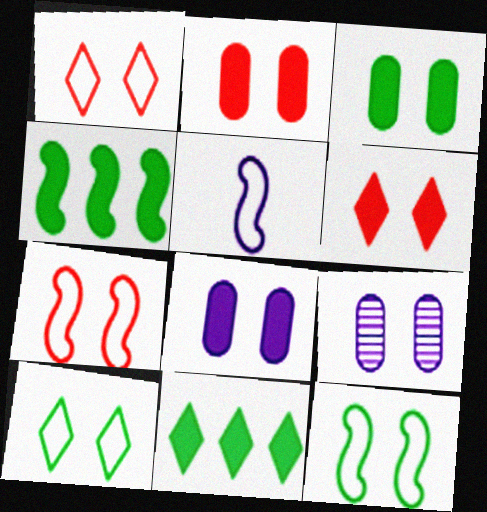[[2, 3, 8], 
[6, 9, 12]]